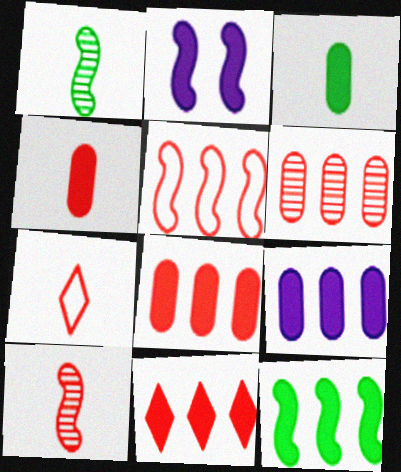[[1, 2, 5], 
[2, 3, 11], 
[4, 7, 10], 
[5, 6, 11], 
[9, 11, 12]]